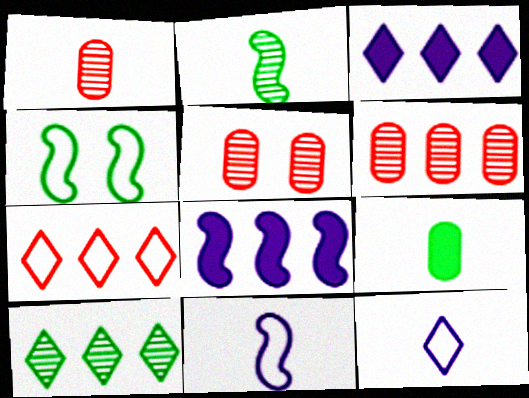[[1, 3, 4], 
[1, 5, 6], 
[3, 7, 10], 
[4, 9, 10]]